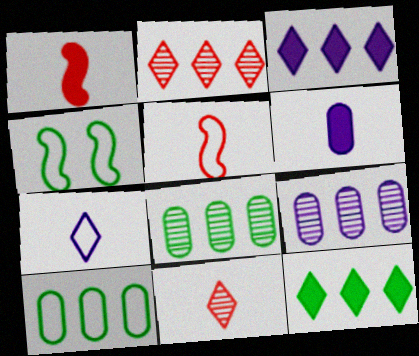[[2, 4, 6]]